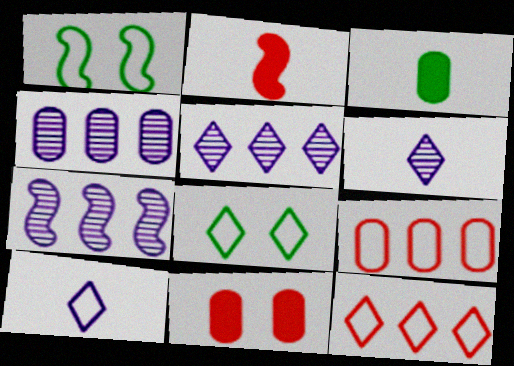[[1, 2, 7], 
[1, 9, 10], 
[2, 4, 8], 
[4, 5, 7], 
[8, 10, 12]]